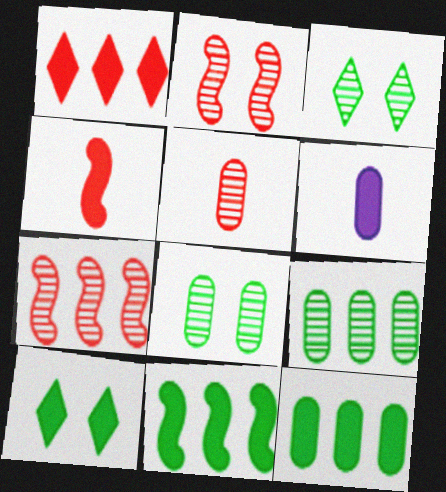[]